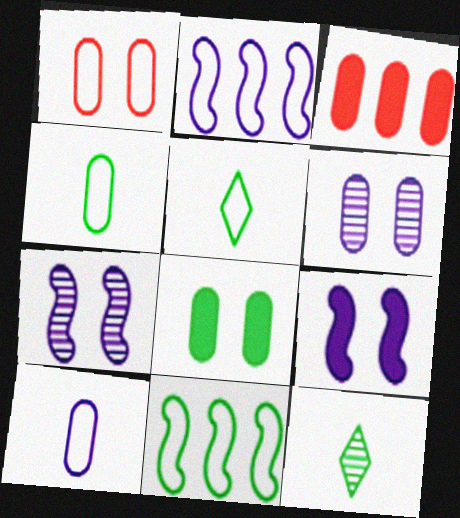[[1, 2, 5], 
[1, 6, 8], 
[3, 4, 6], 
[3, 5, 7], 
[8, 11, 12]]